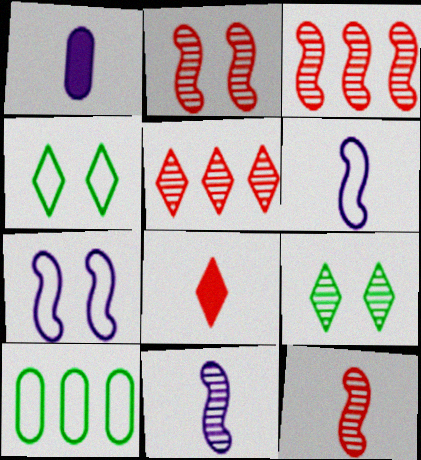[[1, 3, 4], 
[2, 3, 12]]